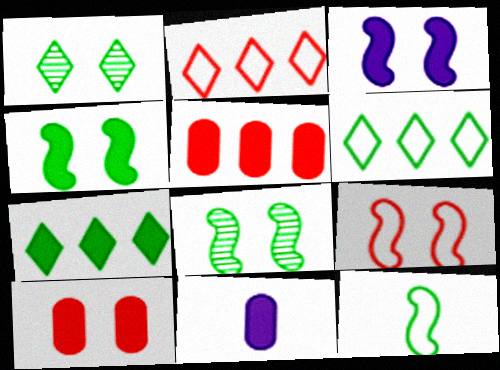[[2, 8, 11], 
[3, 8, 9]]